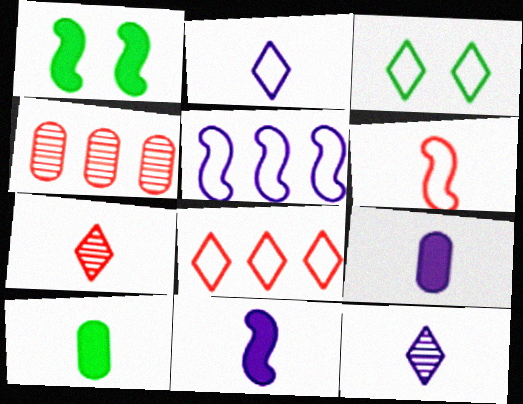[[1, 2, 4], 
[2, 3, 8], 
[3, 4, 11], 
[6, 10, 12]]